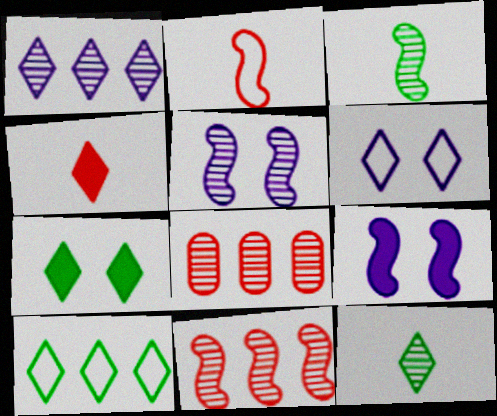[[3, 5, 11], 
[5, 8, 12], 
[7, 10, 12]]